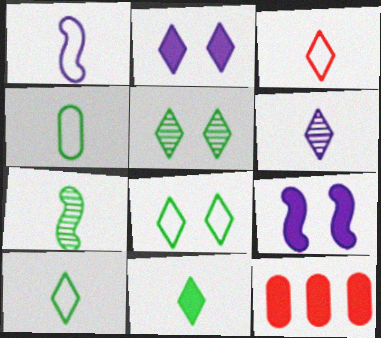[[1, 3, 4], 
[1, 5, 12], 
[3, 6, 11], 
[4, 7, 11], 
[9, 11, 12]]